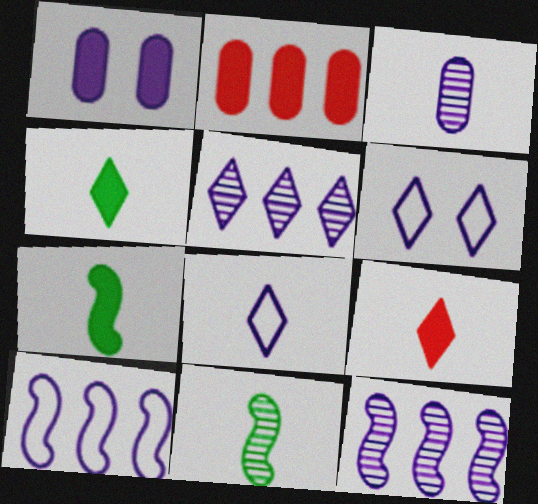[[1, 8, 12], 
[2, 6, 11]]